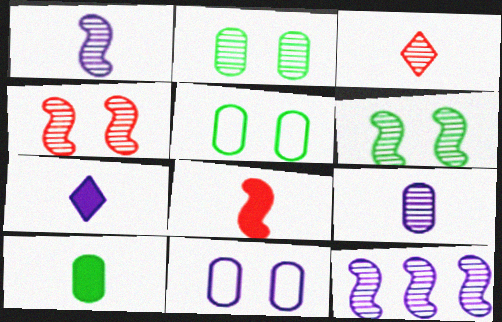[[2, 3, 12], 
[7, 8, 10], 
[7, 11, 12]]